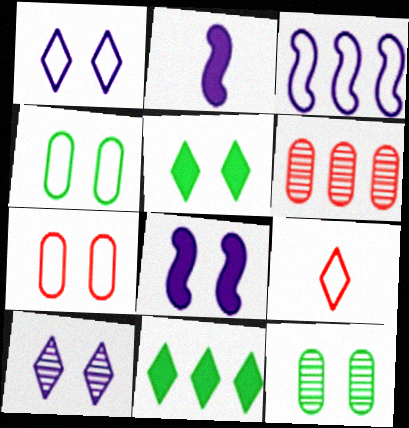[[3, 4, 9], 
[3, 6, 11], 
[9, 10, 11]]